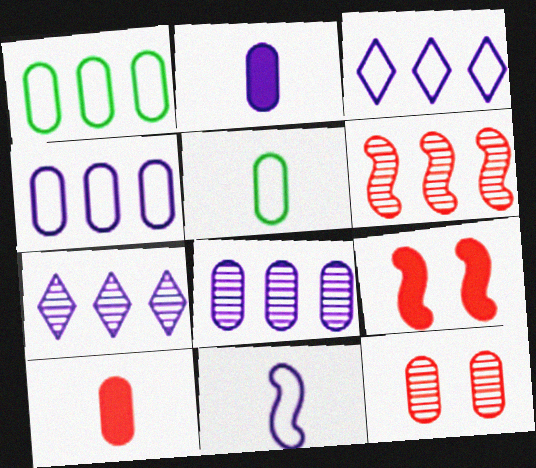[[1, 2, 12], 
[5, 7, 9]]